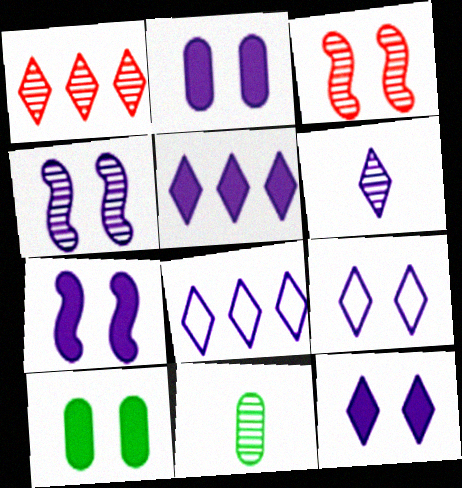[[1, 4, 11], 
[2, 4, 9], 
[2, 7, 12], 
[3, 9, 10], 
[5, 6, 9], 
[6, 8, 12]]